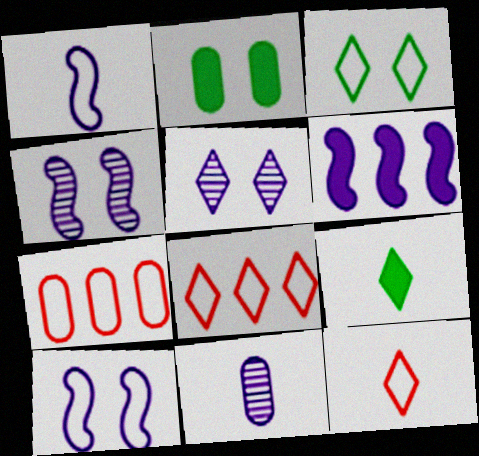[[1, 3, 7], 
[1, 4, 6], 
[2, 7, 11], 
[4, 7, 9], 
[5, 8, 9]]